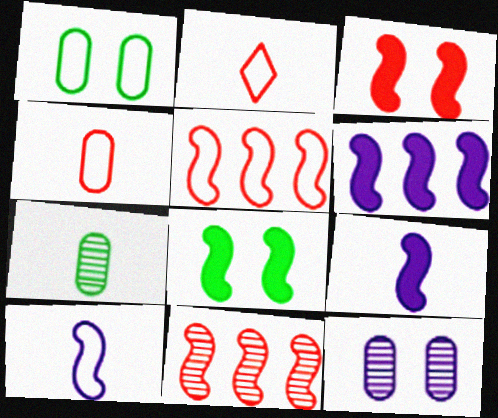[[2, 7, 9], 
[8, 10, 11]]